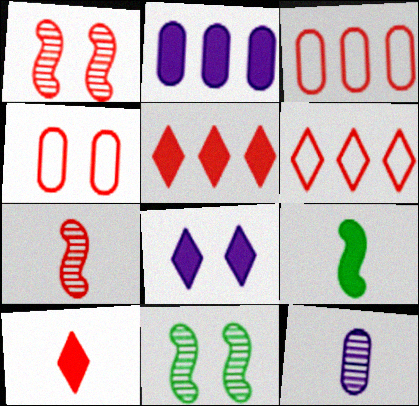[[1, 3, 10], 
[4, 5, 7], 
[4, 8, 11]]